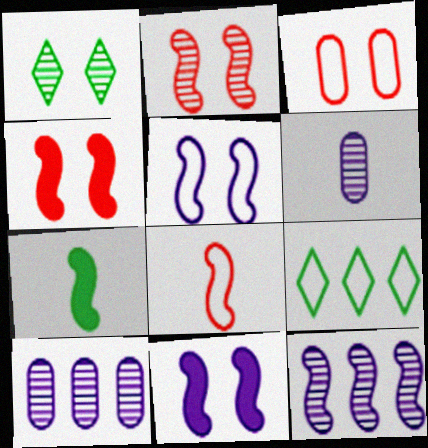[[1, 3, 11], 
[4, 6, 9]]